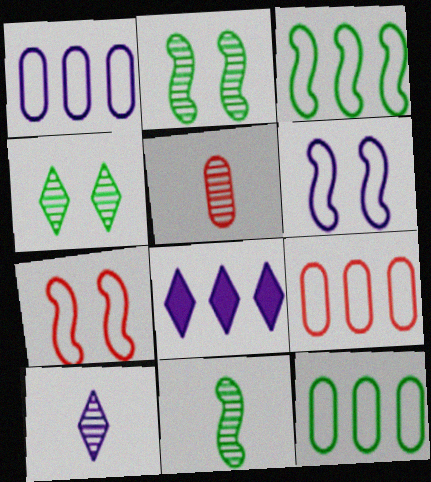[[1, 9, 12], 
[5, 10, 11]]